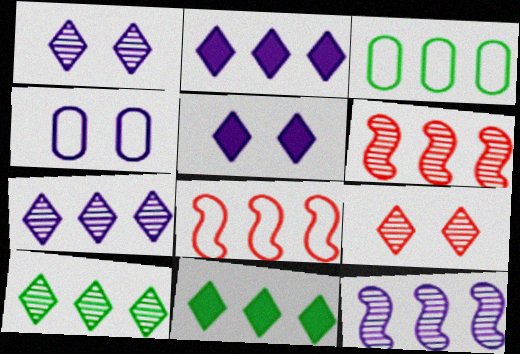[[2, 3, 6]]